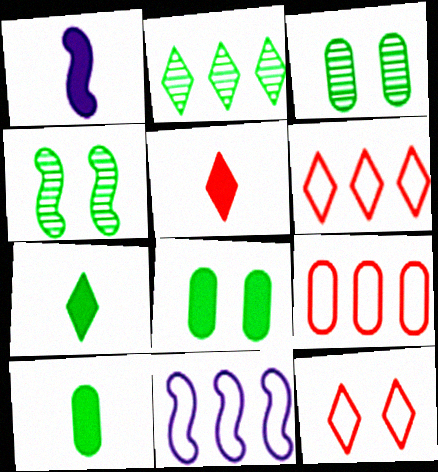[[1, 3, 6], 
[1, 5, 10], 
[3, 5, 11]]